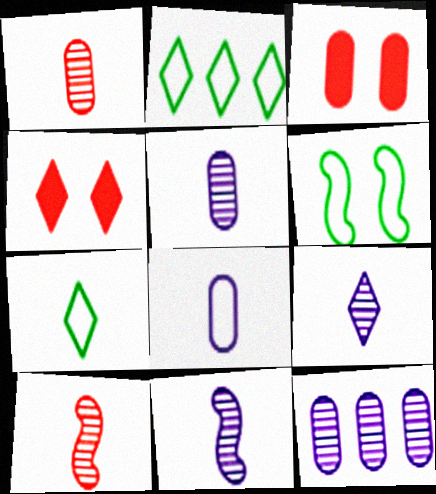[[2, 3, 11], 
[2, 4, 9], 
[5, 9, 11]]